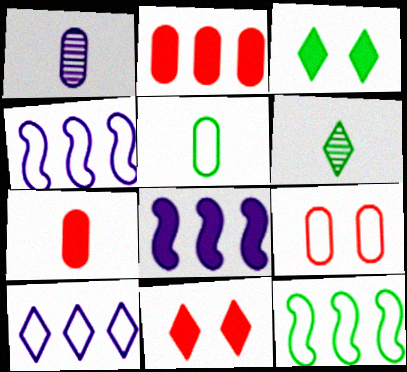[[1, 5, 7], 
[1, 11, 12], 
[3, 7, 8], 
[6, 8, 9], 
[6, 10, 11]]